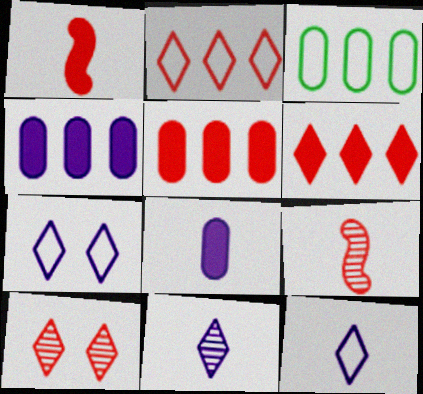[]